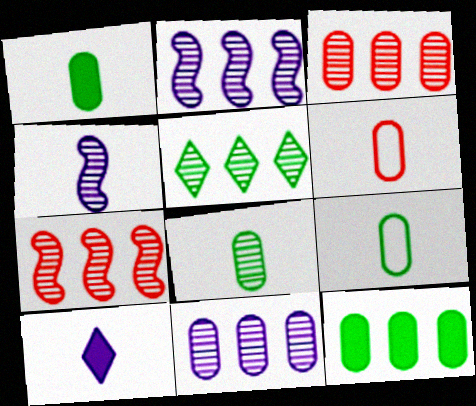[[1, 8, 9], 
[2, 3, 5], 
[5, 7, 11]]